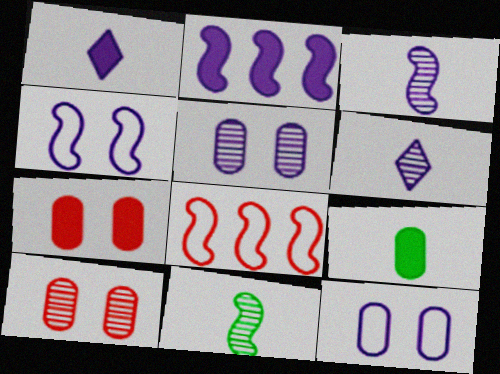[[2, 3, 4], 
[2, 6, 12]]